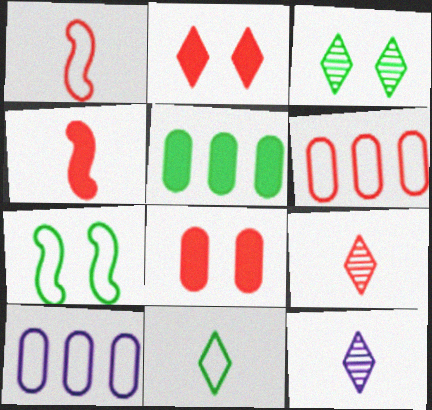[[3, 4, 10]]